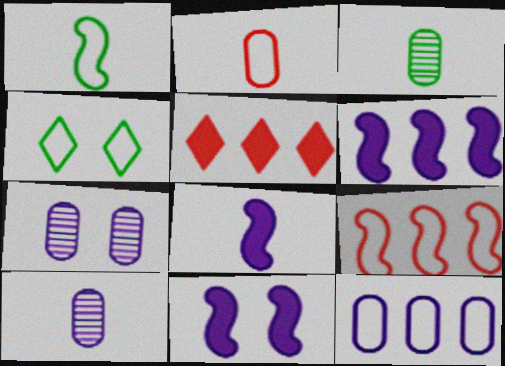[[1, 5, 7], 
[6, 8, 11]]